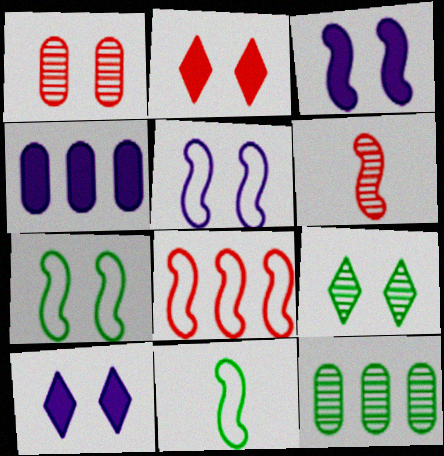[[1, 7, 10], 
[5, 8, 11]]